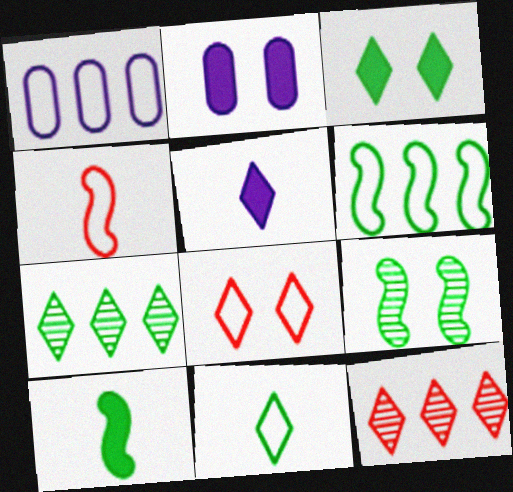[[2, 4, 7], 
[2, 8, 9], 
[3, 7, 11], 
[5, 7, 8], 
[6, 9, 10]]